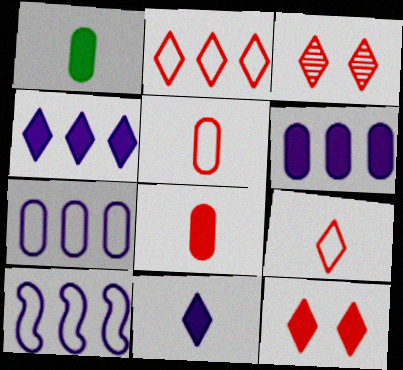[[1, 3, 10]]